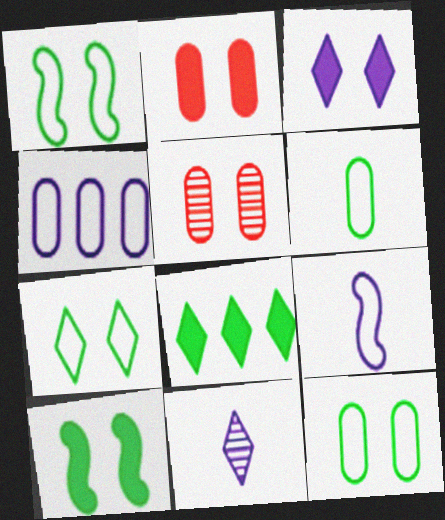[[1, 3, 5], 
[1, 7, 12], 
[2, 3, 10], 
[5, 8, 9]]